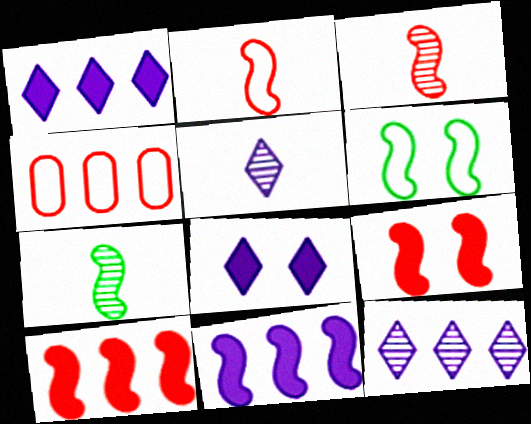[[3, 6, 11], 
[4, 7, 8]]